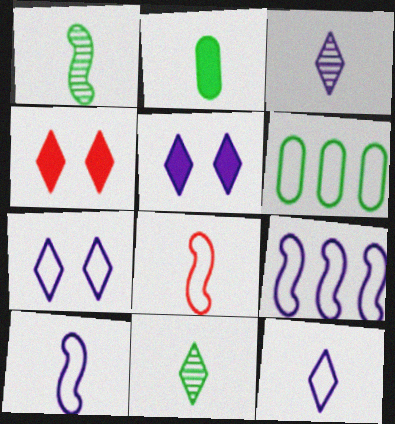[[2, 3, 8], 
[6, 7, 8]]